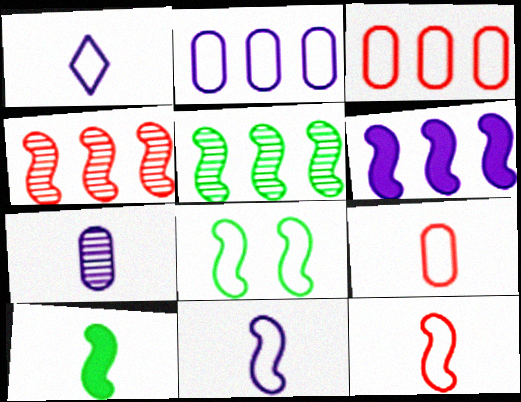[[1, 3, 8], 
[5, 8, 10]]